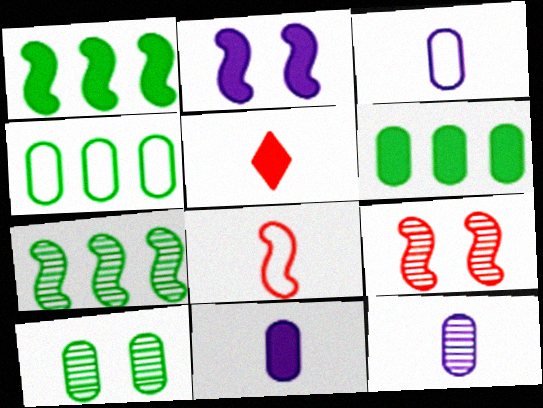[[2, 5, 6], 
[2, 7, 8], 
[3, 11, 12]]